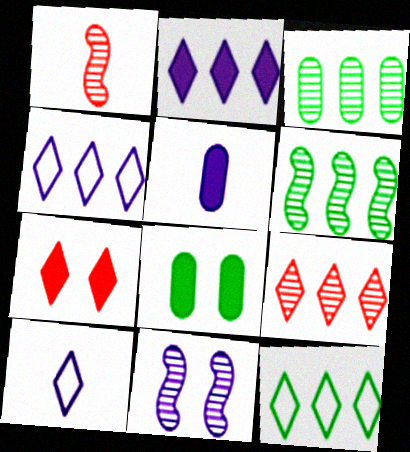[[1, 4, 8], 
[1, 6, 11], 
[2, 9, 12], 
[4, 5, 11]]